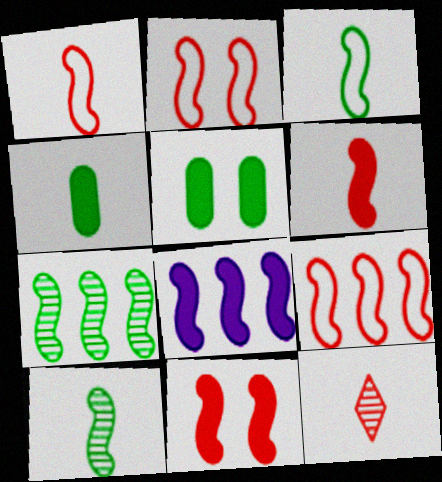[[1, 2, 9], 
[2, 8, 10], 
[7, 8, 9]]